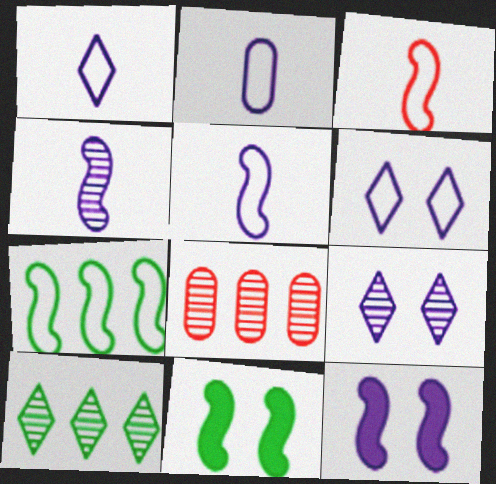[[1, 2, 5], 
[1, 8, 11]]